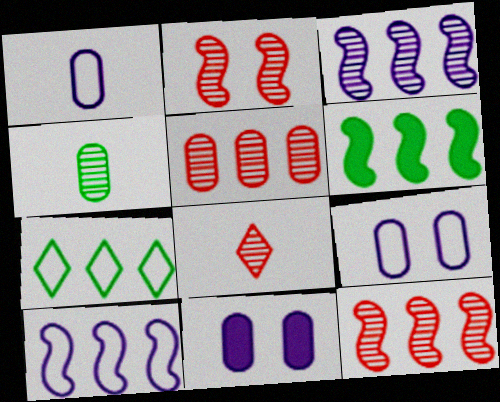[[2, 5, 8], 
[6, 8, 9], 
[6, 10, 12]]